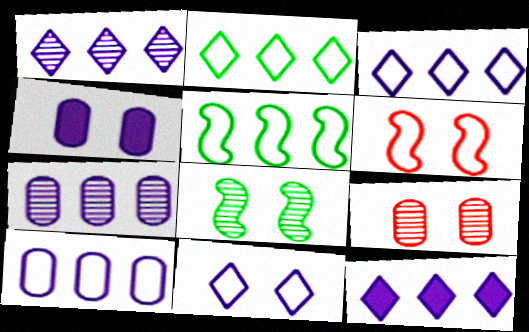[[1, 3, 12]]